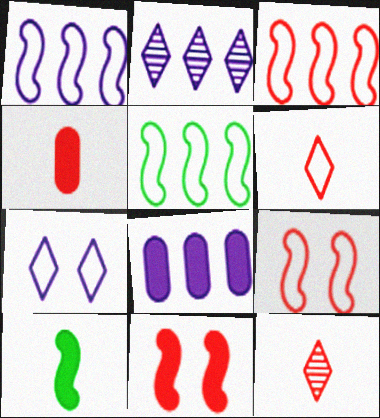[[1, 2, 8], 
[1, 3, 5]]